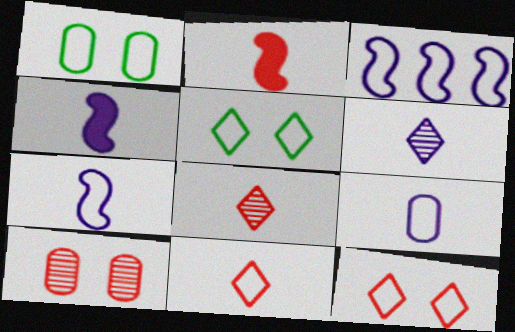[[1, 3, 11], 
[4, 6, 9]]